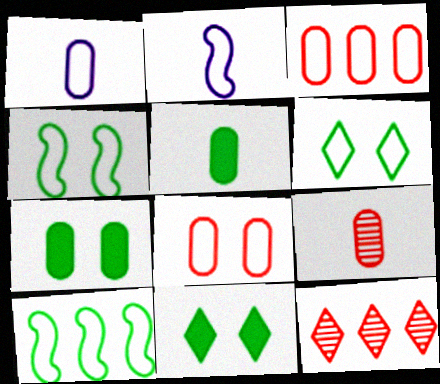[[1, 5, 9], 
[2, 3, 6], 
[2, 7, 12]]